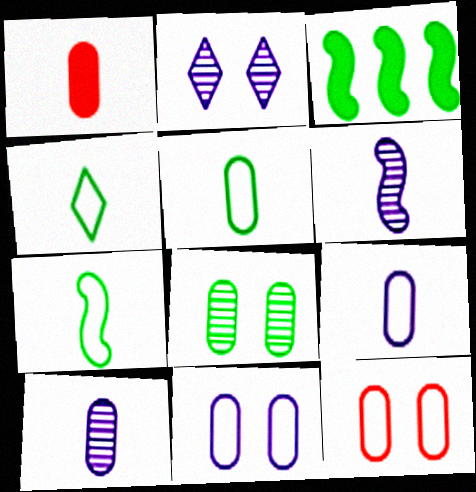[[1, 4, 6], 
[1, 5, 10], 
[3, 4, 8], 
[4, 5, 7]]